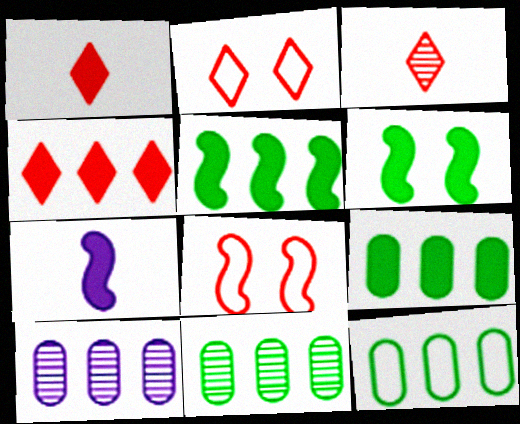[[2, 3, 4], 
[2, 7, 11], 
[9, 11, 12]]